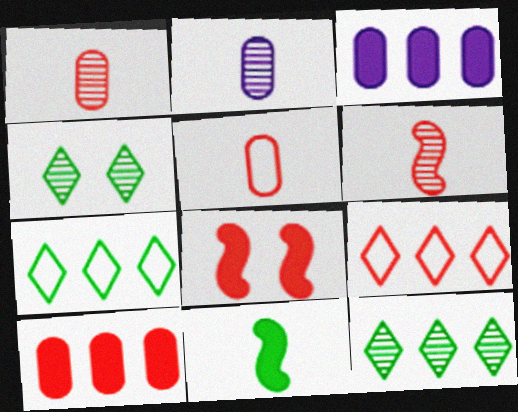[[1, 8, 9], 
[2, 7, 8]]